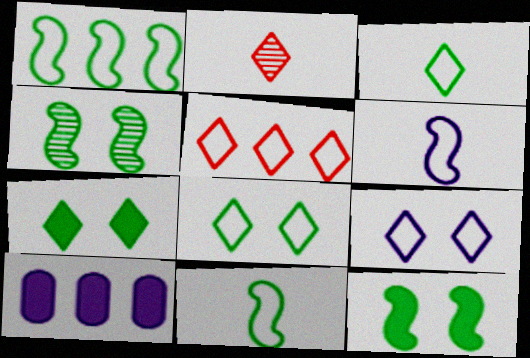[[3, 5, 9]]